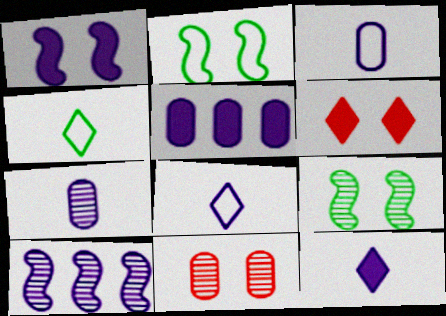[[1, 5, 12]]